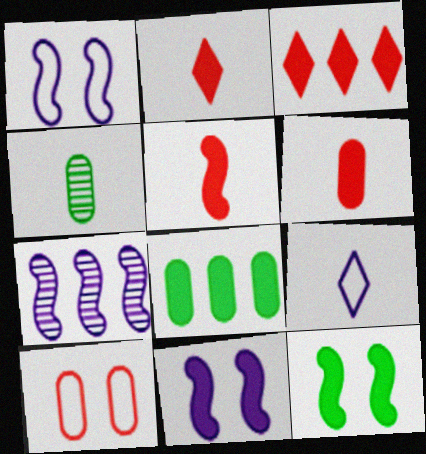[[1, 3, 4], 
[2, 5, 6], 
[2, 8, 11], 
[4, 5, 9]]